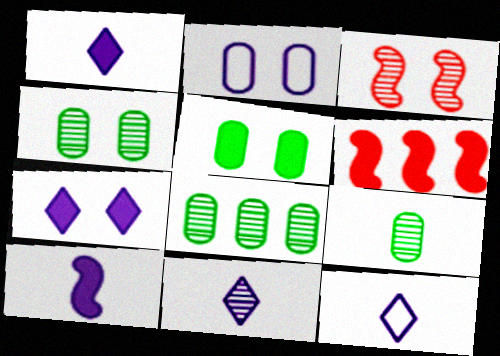[[1, 5, 6], 
[1, 11, 12], 
[3, 8, 11], 
[4, 6, 12], 
[4, 8, 9]]